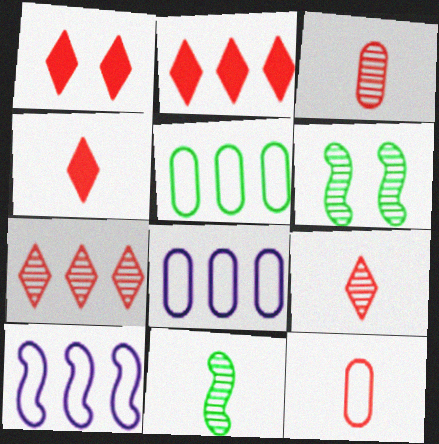[[1, 2, 4], 
[1, 8, 11], 
[4, 6, 8]]